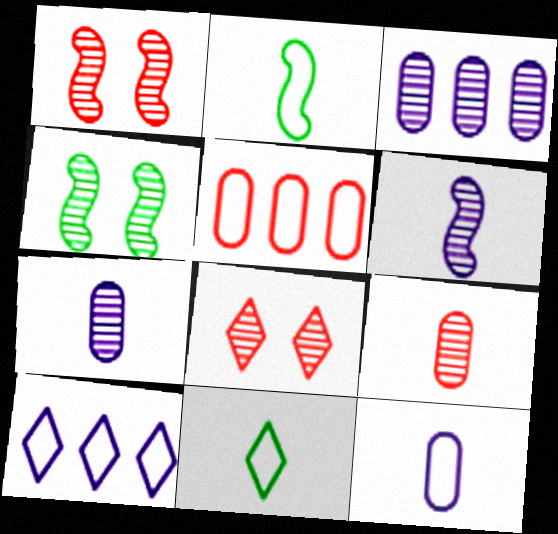[]